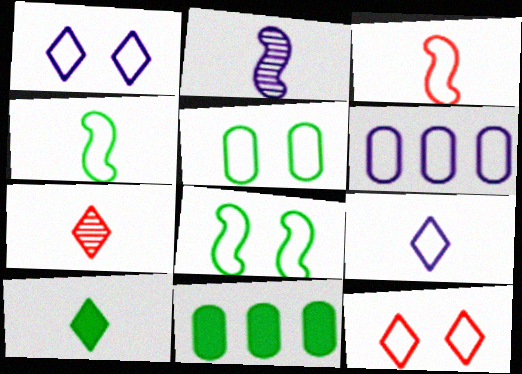[[2, 11, 12], 
[4, 6, 12], 
[7, 9, 10]]